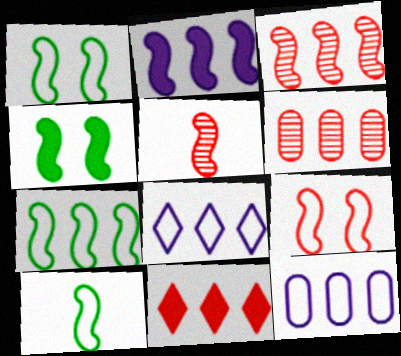[[1, 2, 5], 
[1, 7, 10], 
[2, 3, 7]]